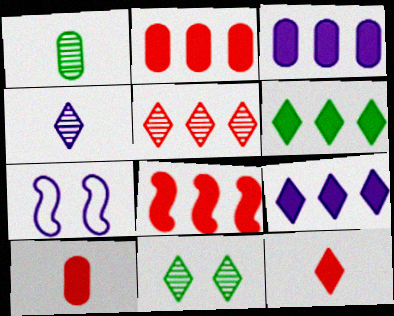[[3, 4, 7], 
[3, 6, 8], 
[4, 5, 11]]